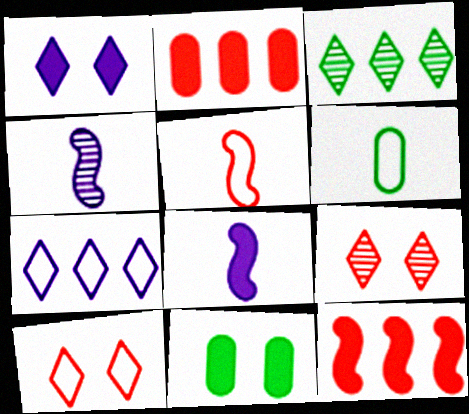[[2, 5, 9]]